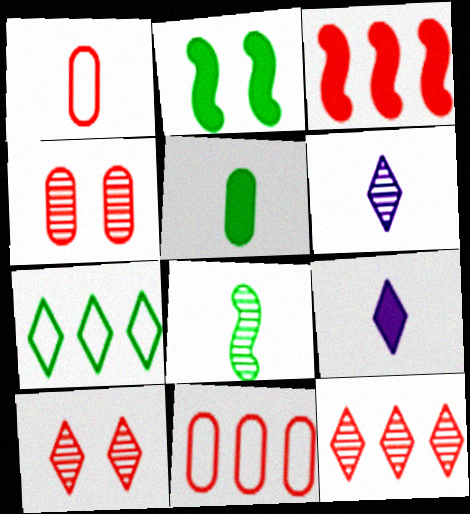[[1, 3, 10], 
[1, 8, 9], 
[2, 6, 11], 
[3, 11, 12], 
[7, 9, 10]]